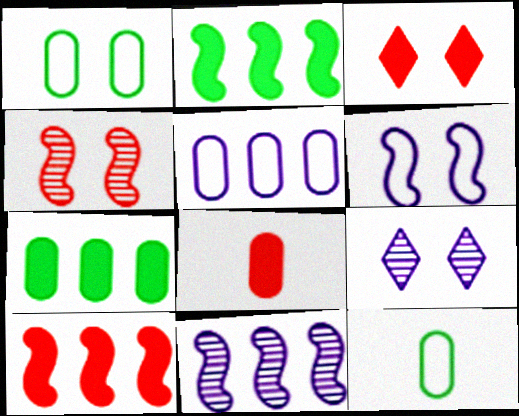[[3, 8, 10], 
[3, 11, 12], 
[9, 10, 12]]